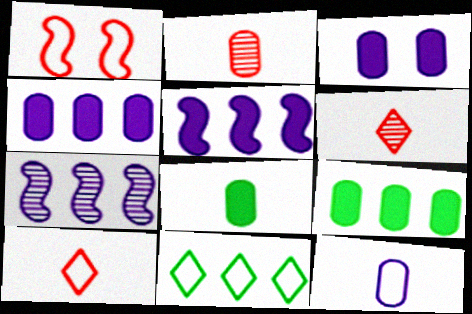[[1, 11, 12], 
[2, 8, 12]]